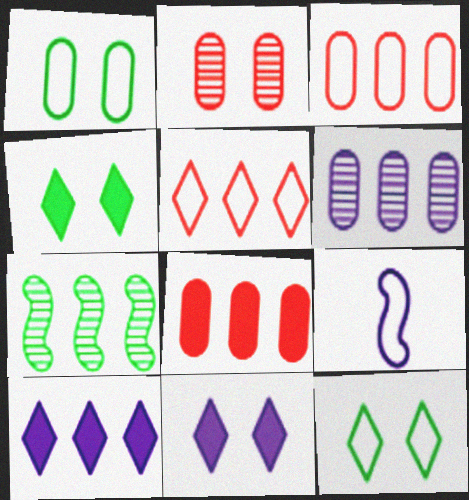[[1, 5, 9], 
[3, 7, 10], 
[3, 9, 12], 
[6, 9, 11]]